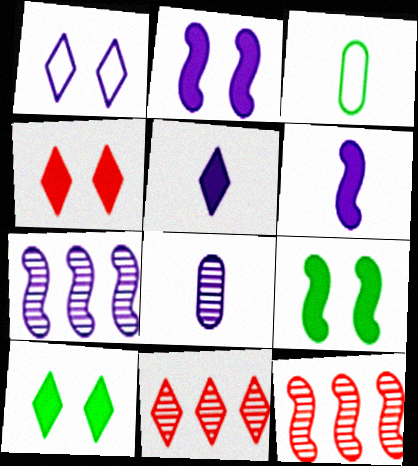[[2, 3, 11], 
[3, 4, 7]]